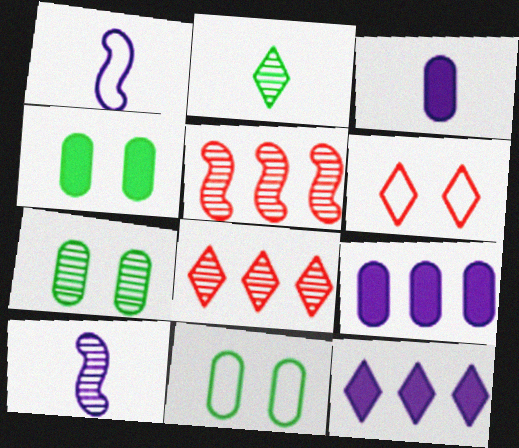[[1, 4, 8], 
[2, 6, 12], 
[4, 7, 11], 
[7, 8, 10]]